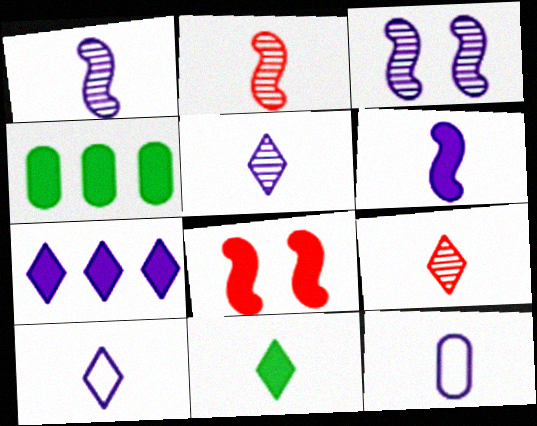[[2, 11, 12], 
[3, 7, 12], 
[5, 6, 12], 
[9, 10, 11]]